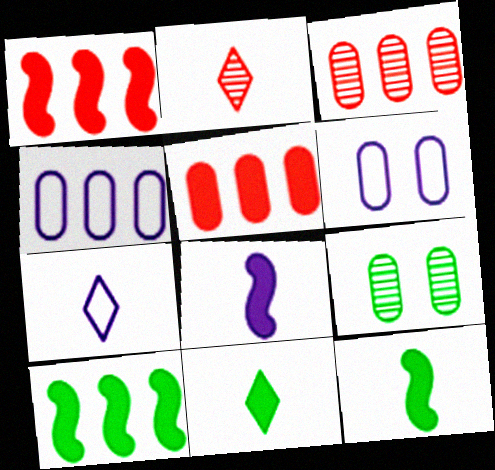[[1, 7, 9], 
[2, 6, 10], 
[2, 7, 11]]